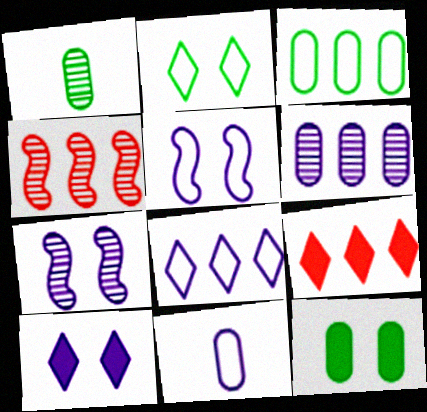[[1, 3, 12], 
[1, 5, 9], 
[5, 8, 11]]